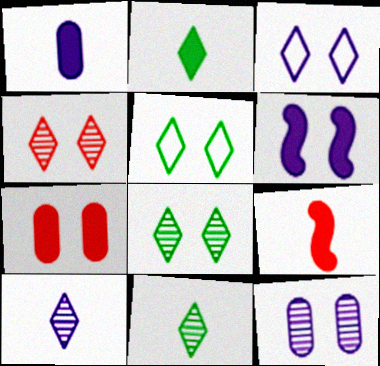[[1, 2, 9], 
[3, 6, 12]]